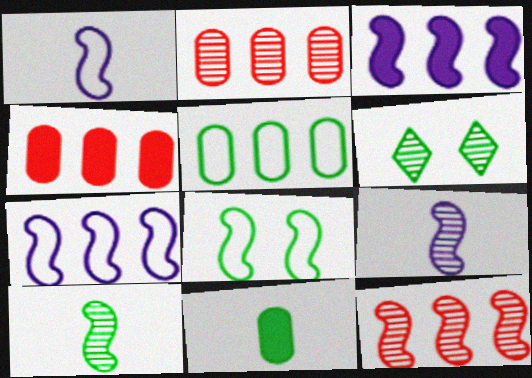[[1, 4, 6], 
[2, 6, 9]]